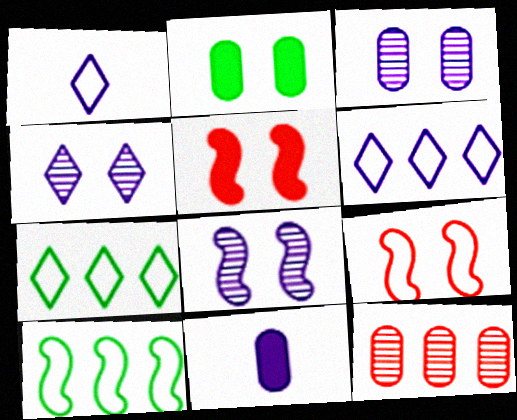[[2, 4, 9], 
[3, 4, 8], 
[6, 8, 11]]